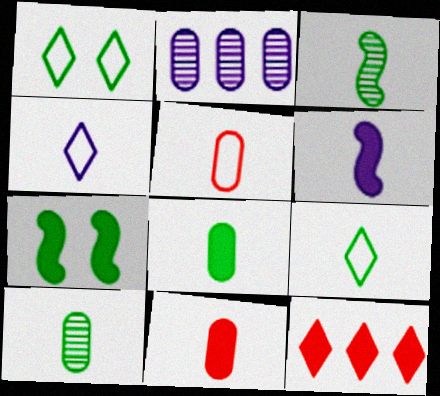[[3, 4, 11], 
[3, 8, 9]]